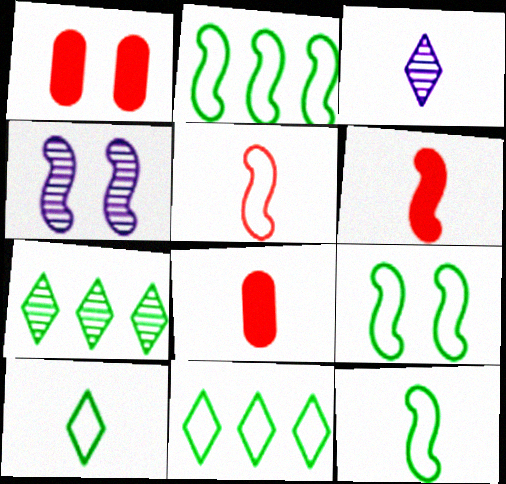[[1, 2, 3], 
[2, 4, 6], 
[2, 9, 12], 
[3, 8, 12], 
[4, 8, 11]]